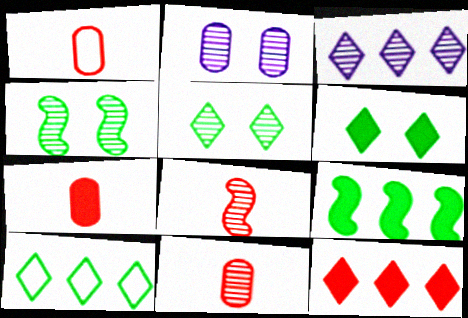[[1, 7, 11], 
[3, 4, 11], 
[3, 10, 12]]